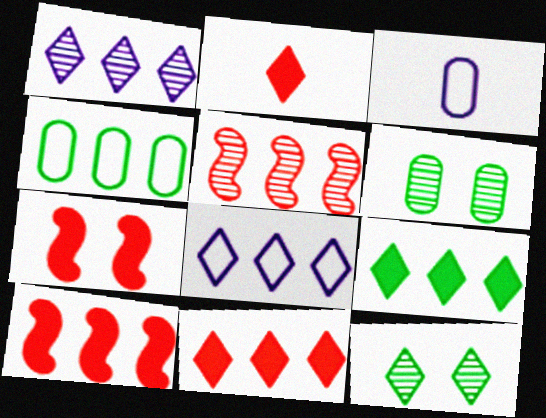[[1, 4, 10], 
[2, 8, 12], 
[3, 10, 12]]